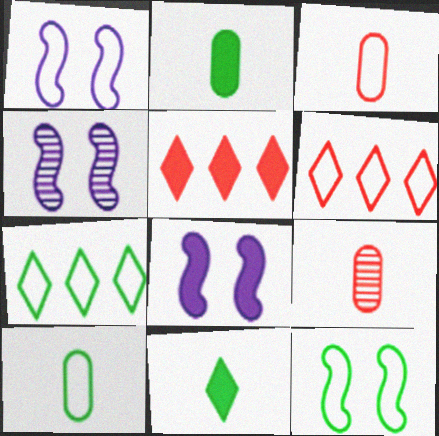[[1, 3, 7], 
[1, 4, 8], 
[1, 6, 10], 
[2, 4, 6], 
[2, 5, 8], 
[4, 5, 10], 
[7, 8, 9], 
[7, 10, 12]]